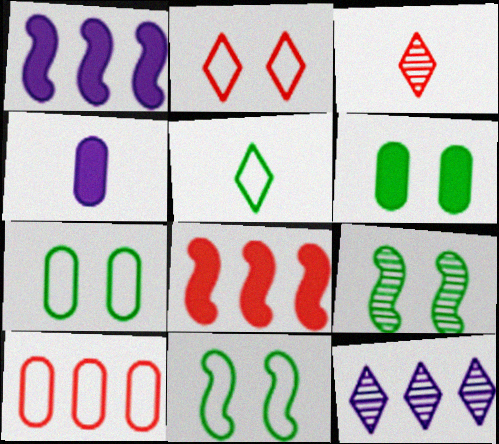[[1, 3, 7]]